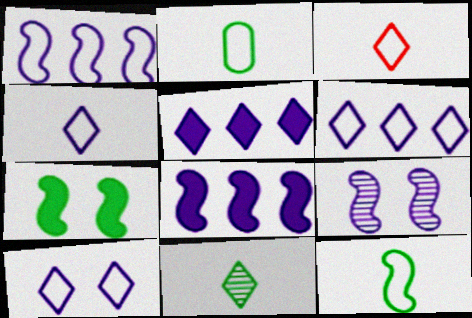[[4, 6, 10]]